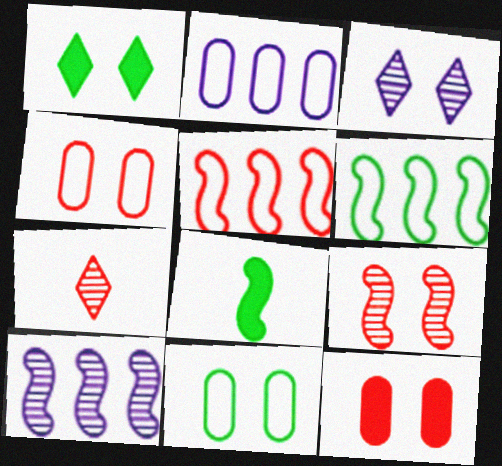[[5, 7, 12]]